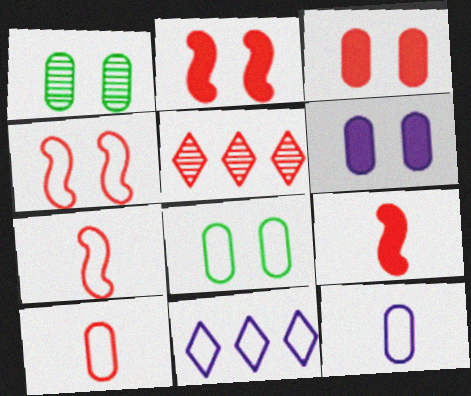[[1, 9, 11], 
[2, 5, 10], 
[3, 5, 7], 
[7, 8, 11]]